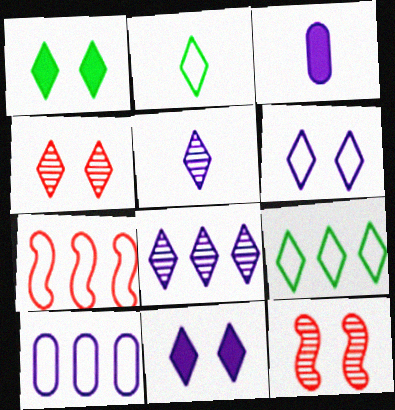[[1, 4, 6], 
[3, 9, 12], 
[7, 9, 10]]